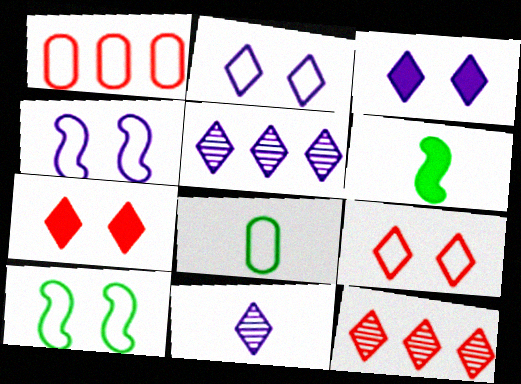[]